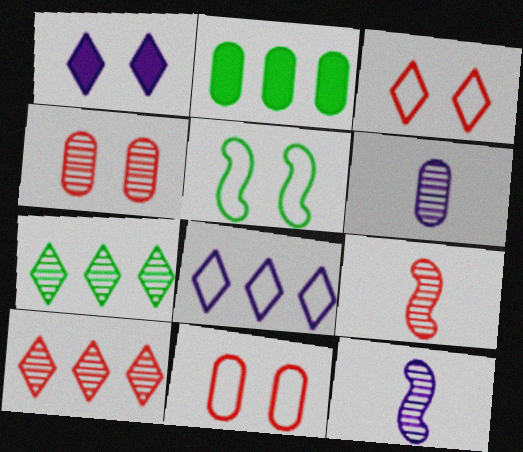[[1, 4, 5], 
[2, 3, 12], 
[2, 6, 11], 
[4, 7, 12], 
[4, 9, 10]]